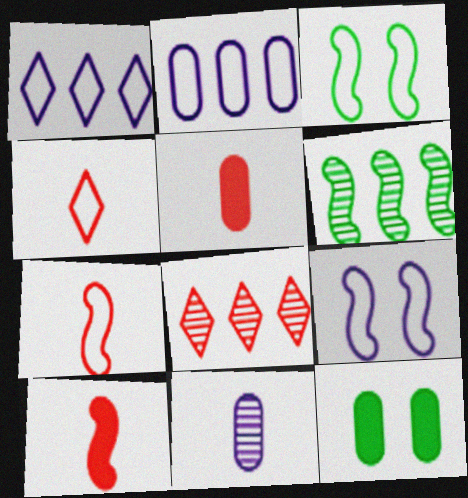[[2, 3, 4], 
[6, 9, 10]]